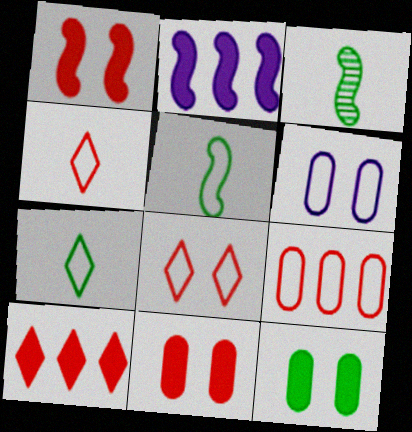[[3, 6, 10]]